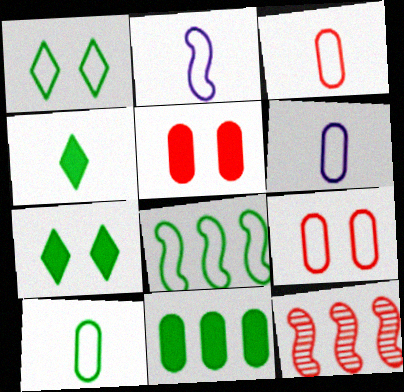[[1, 8, 10], 
[3, 6, 10], 
[6, 7, 12]]